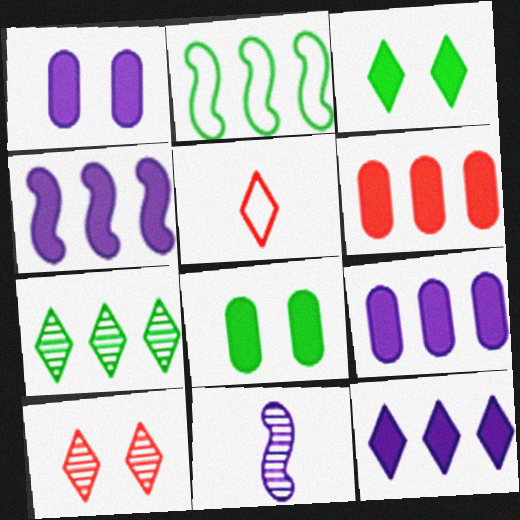[[4, 9, 12]]